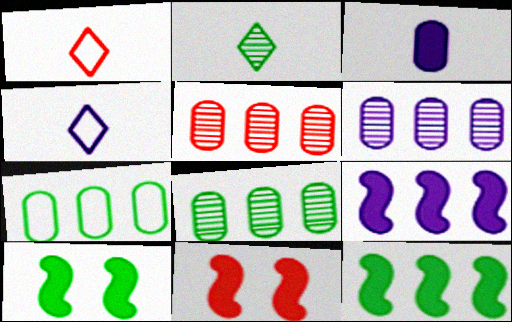[[1, 5, 11], 
[1, 6, 10], 
[2, 7, 10], 
[4, 5, 10], 
[4, 8, 11], 
[5, 6, 8]]